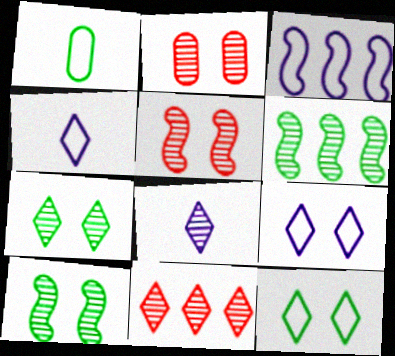[[2, 6, 8], 
[7, 8, 11]]